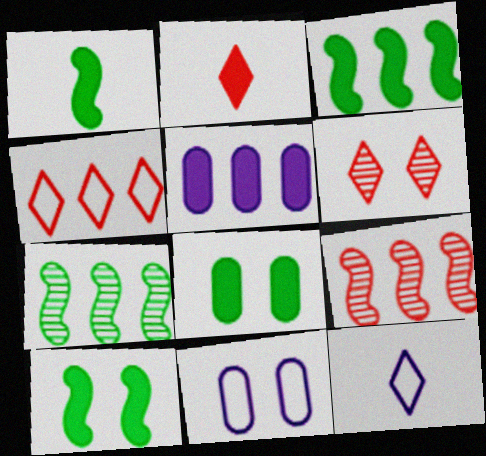[[1, 3, 10], 
[2, 4, 6], 
[2, 5, 10], 
[2, 7, 11], 
[4, 5, 7], 
[6, 10, 11], 
[8, 9, 12]]